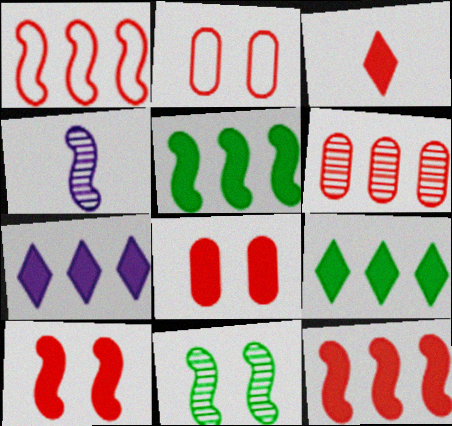[[2, 4, 9], 
[3, 8, 12]]